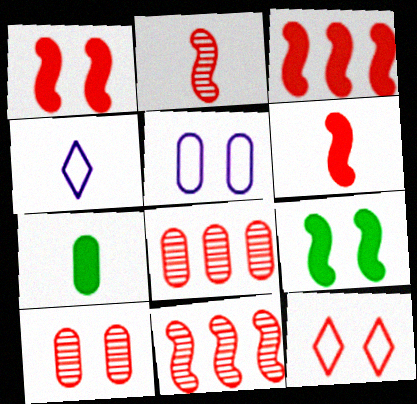[[1, 3, 6], 
[1, 10, 12], 
[2, 4, 7], 
[4, 8, 9], 
[5, 7, 8], 
[6, 8, 12]]